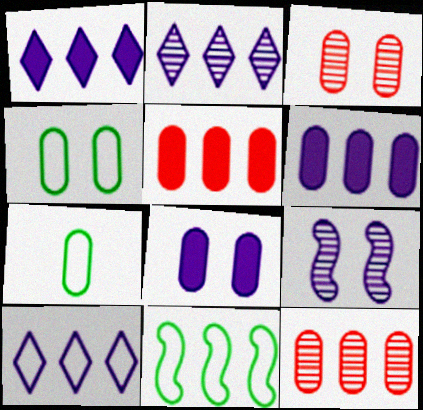[[1, 2, 10], 
[1, 11, 12], 
[2, 5, 11], 
[3, 4, 8], 
[3, 6, 7], 
[7, 8, 12]]